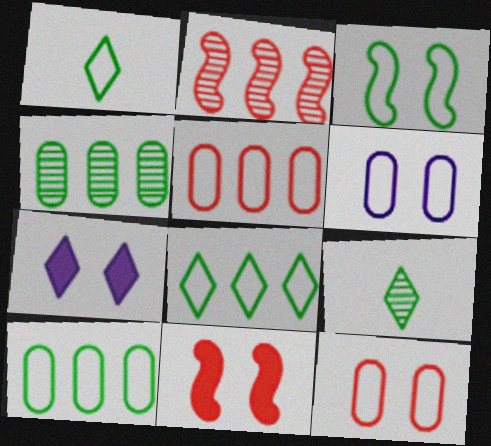[[1, 3, 10]]